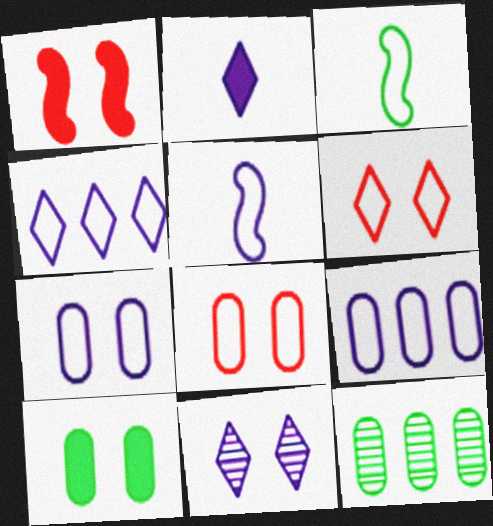[[2, 4, 11], 
[3, 4, 8], 
[3, 6, 9], 
[4, 5, 7]]